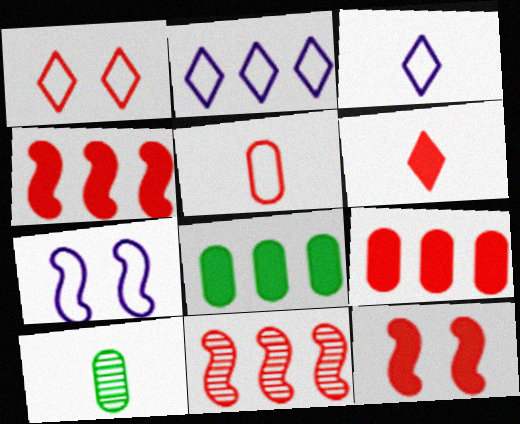[[2, 8, 11], 
[2, 10, 12], 
[6, 9, 12]]